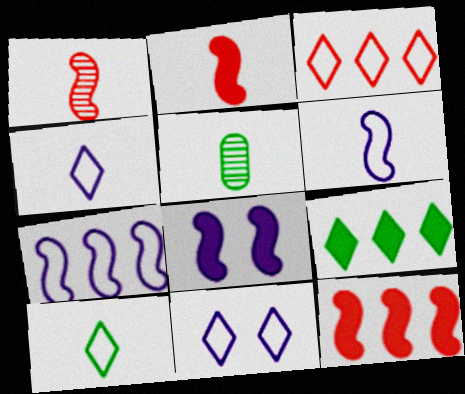[[2, 4, 5], 
[3, 5, 8], 
[3, 10, 11], 
[5, 11, 12]]